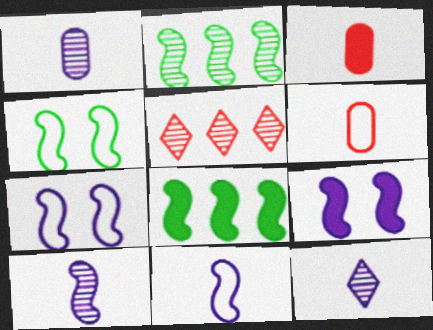[[1, 10, 12]]